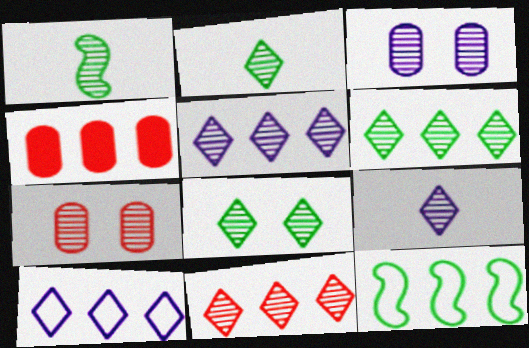[[1, 3, 11], 
[1, 5, 7], 
[2, 6, 8], 
[4, 5, 12], 
[5, 6, 11], 
[8, 9, 11]]